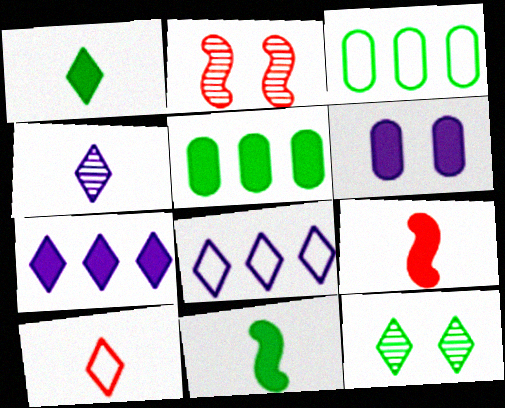[[1, 4, 10], 
[3, 11, 12], 
[7, 10, 12]]